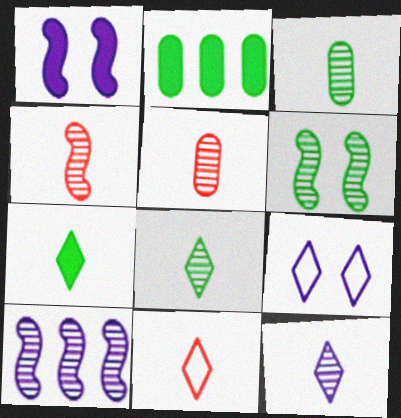[[2, 4, 9], 
[3, 4, 12], 
[4, 6, 10], 
[7, 11, 12]]